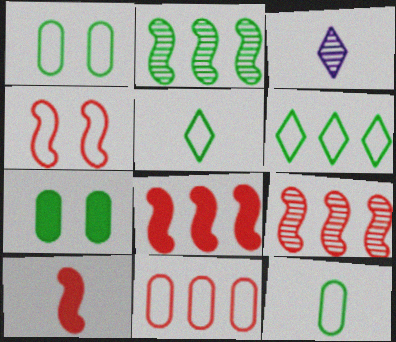[[1, 3, 8], 
[2, 5, 7], 
[3, 10, 12], 
[4, 9, 10]]